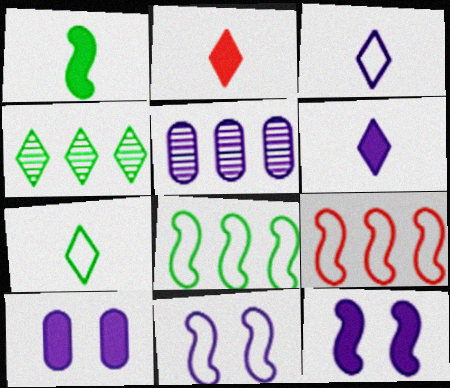[[3, 5, 12], 
[5, 6, 11]]